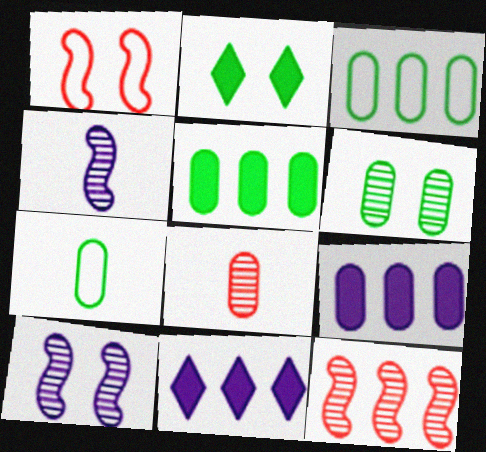[[3, 11, 12], 
[5, 6, 7]]